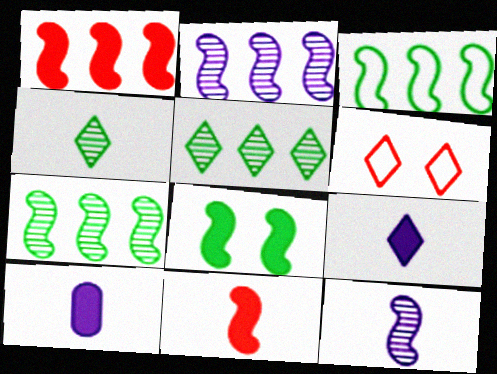[[1, 2, 3], 
[5, 6, 9], 
[6, 7, 10]]